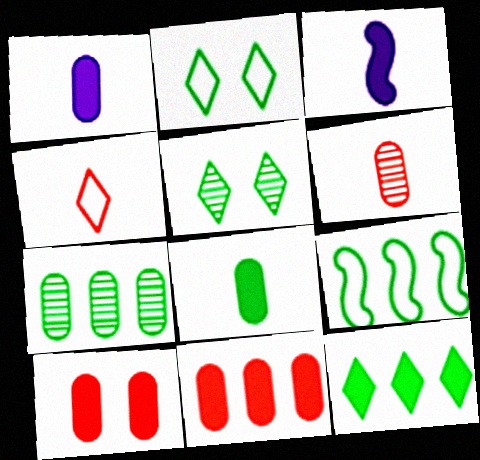[[3, 10, 12], 
[5, 8, 9], 
[7, 9, 12]]